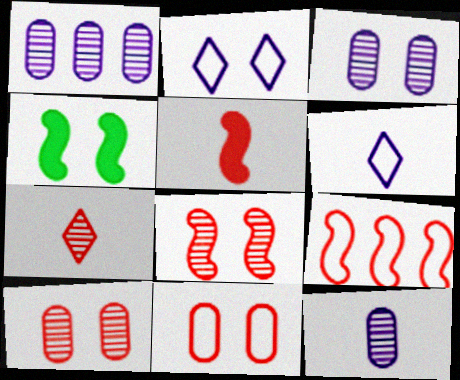[[1, 3, 12], 
[2, 4, 10], 
[5, 8, 9]]